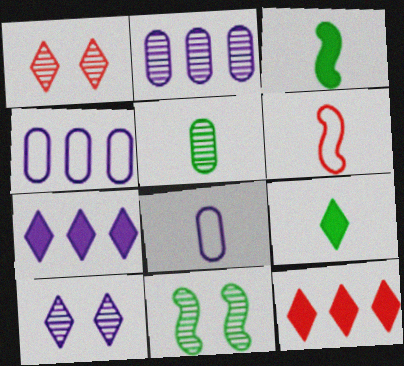[[1, 3, 4], 
[8, 11, 12]]